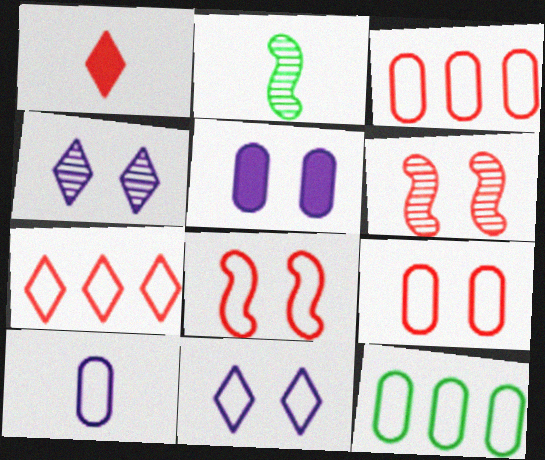[[1, 2, 10], 
[1, 3, 6], 
[2, 5, 7], 
[9, 10, 12]]